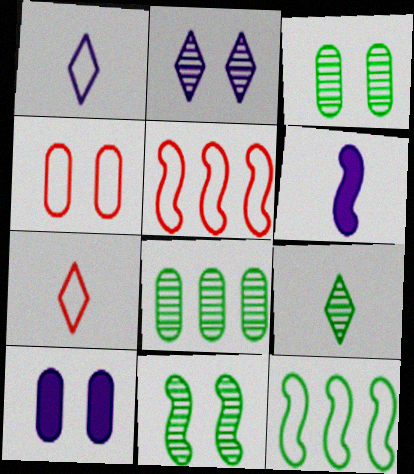[[1, 4, 12], 
[3, 4, 10], 
[4, 5, 7], 
[5, 6, 11], 
[5, 9, 10], 
[8, 9, 11]]